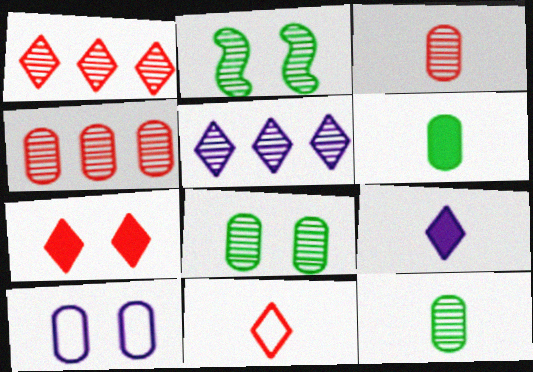[[1, 7, 11], 
[2, 3, 5], 
[2, 7, 10], 
[4, 6, 10]]